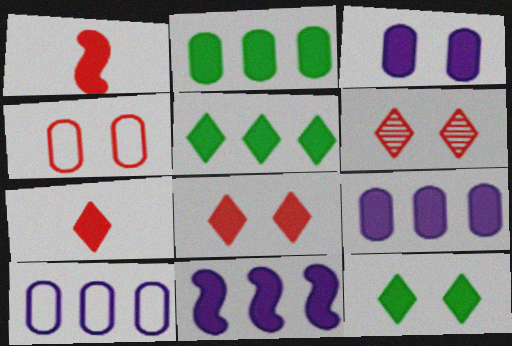[[1, 3, 5], 
[1, 9, 12]]